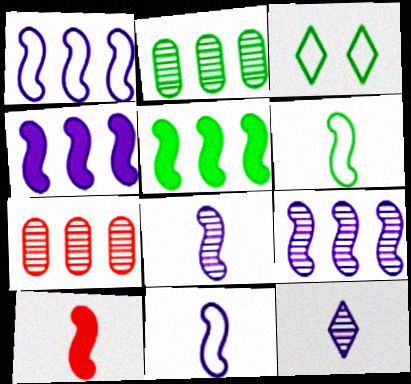[[1, 4, 9], 
[6, 8, 10]]